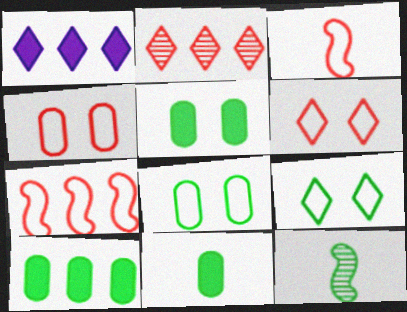[[1, 4, 12], 
[5, 10, 11], 
[9, 10, 12]]